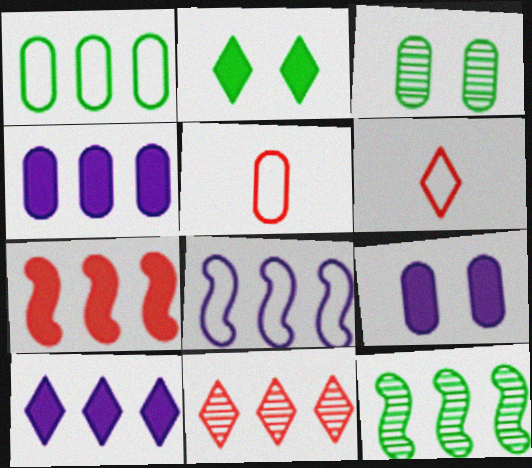[[3, 4, 5], 
[6, 9, 12], 
[7, 8, 12]]